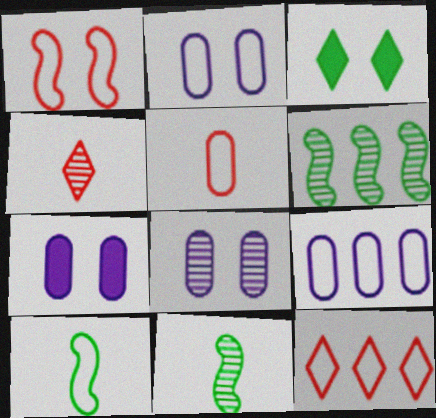[[1, 3, 8], 
[1, 5, 12], 
[2, 7, 8], 
[2, 10, 12], 
[4, 6, 8], 
[7, 11, 12]]